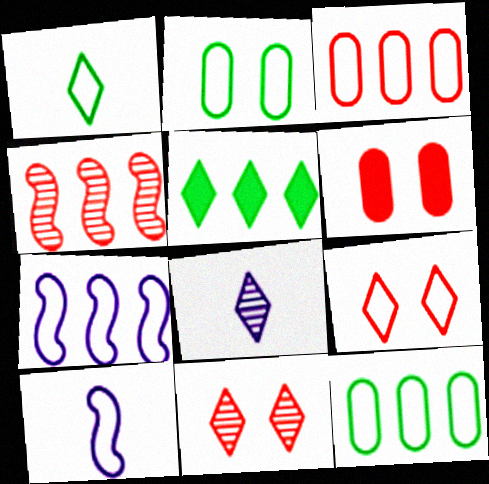[[5, 8, 9], 
[9, 10, 12]]